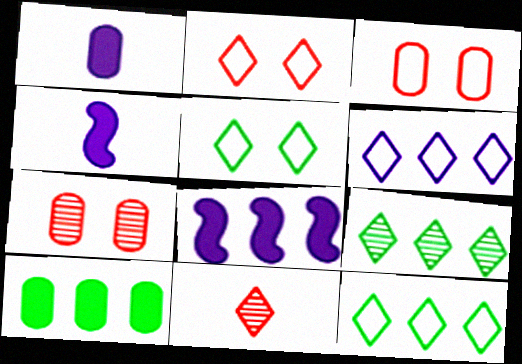[[3, 4, 9], 
[4, 7, 12]]